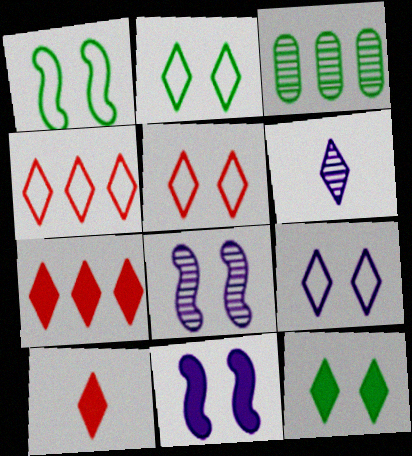[[2, 5, 9], 
[2, 6, 7], 
[4, 6, 12]]